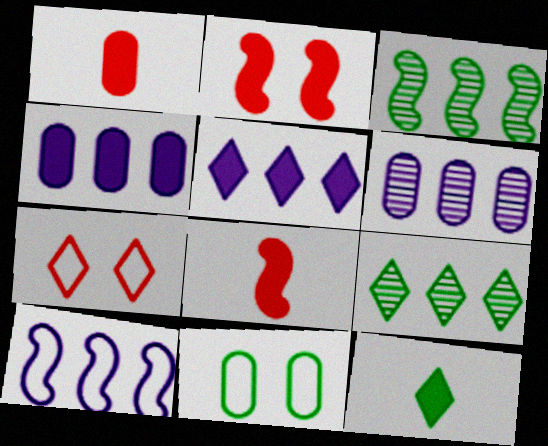[[1, 6, 11], 
[2, 4, 12], 
[3, 11, 12], 
[5, 6, 10]]